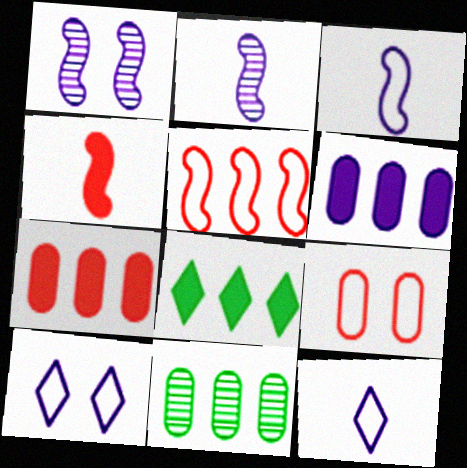[[1, 6, 12], 
[2, 6, 10], 
[2, 8, 9], 
[4, 10, 11]]